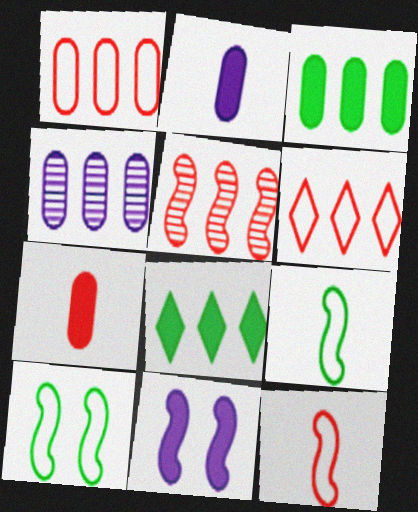[[1, 3, 4], 
[5, 9, 11], 
[7, 8, 11]]